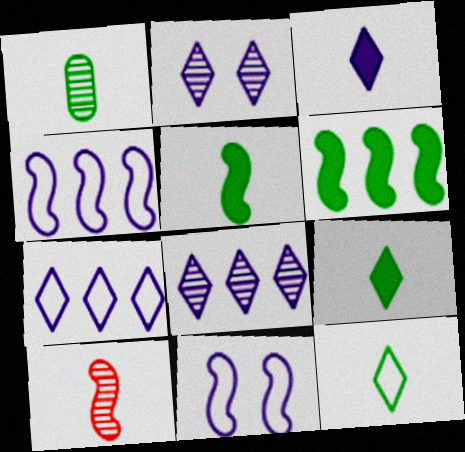[[1, 5, 12], 
[2, 3, 7], 
[6, 10, 11]]